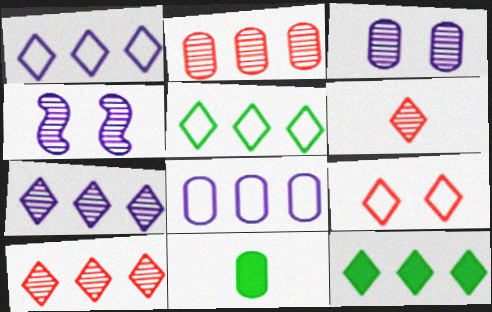[[1, 10, 12]]